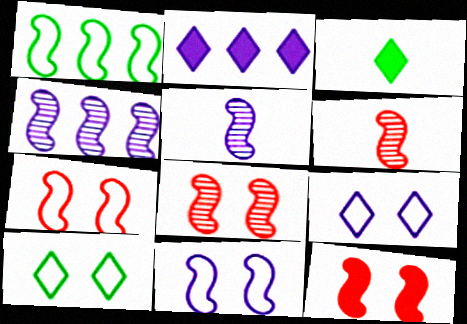[[1, 5, 12], 
[7, 8, 12]]